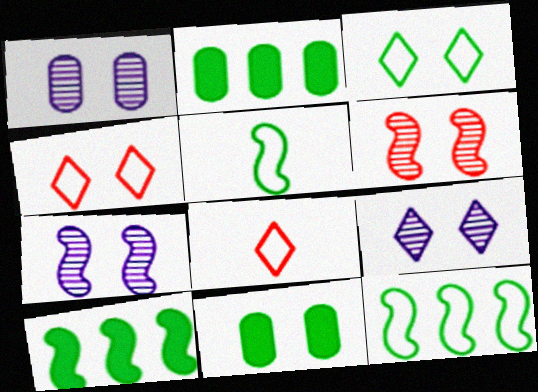[[1, 7, 9], 
[1, 8, 10], 
[2, 7, 8], 
[4, 7, 11]]